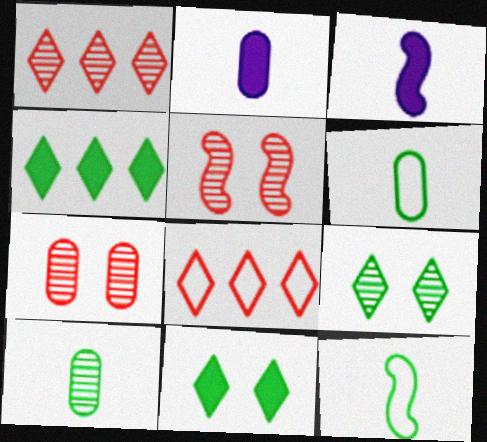[]